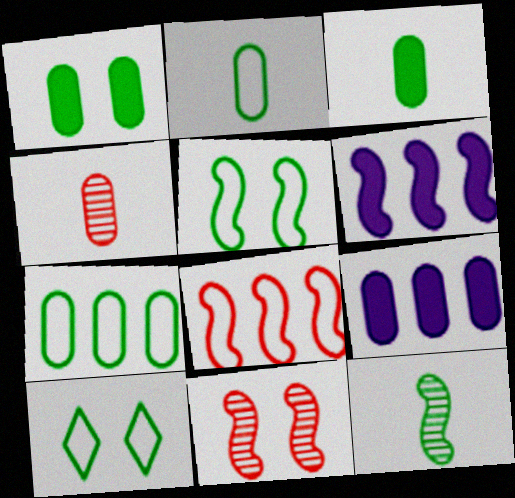[[4, 6, 10]]